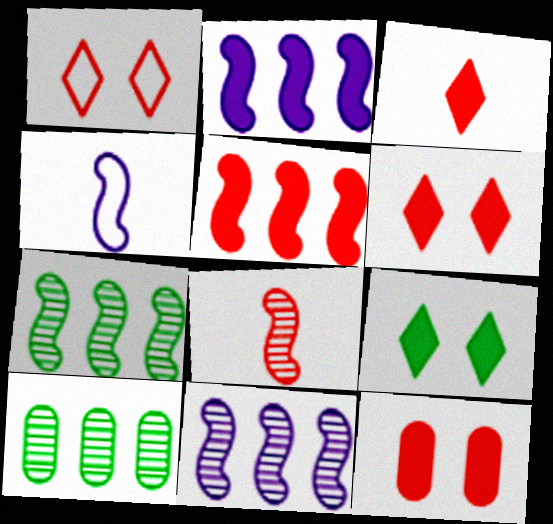[[3, 5, 12], 
[4, 6, 10]]